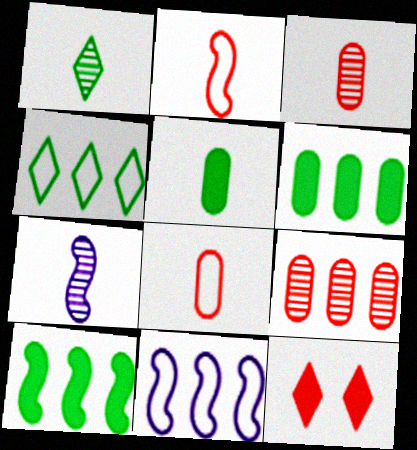[[1, 3, 7], 
[2, 9, 12]]